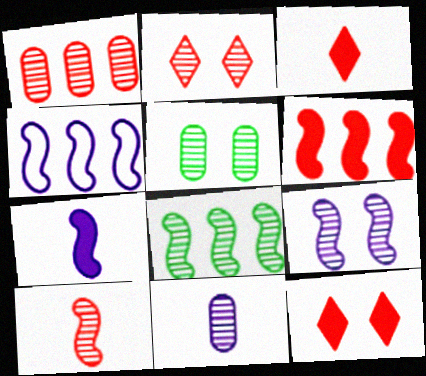[[1, 2, 10], 
[1, 5, 11], 
[2, 5, 9], 
[2, 8, 11], 
[3, 4, 5], 
[4, 6, 8], 
[4, 7, 9], 
[8, 9, 10]]